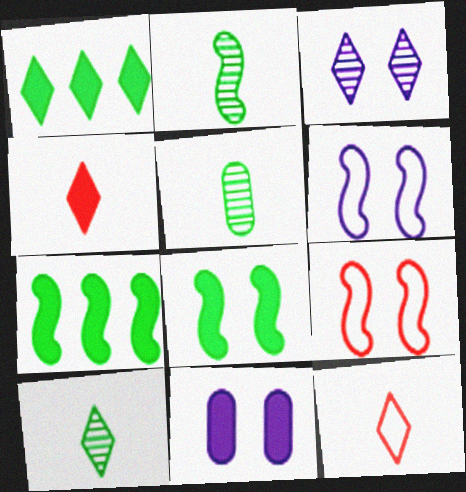[[1, 3, 12], 
[2, 5, 10], 
[3, 6, 11], 
[4, 7, 11]]